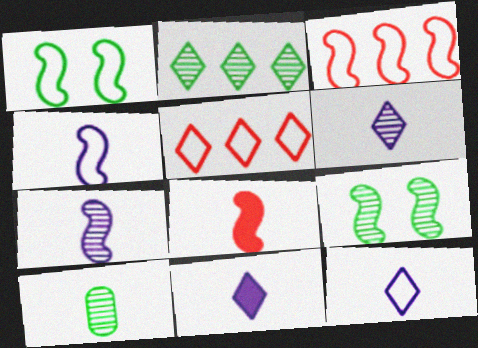[[1, 3, 4], 
[2, 9, 10], 
[6, 11, 12], 
[8, 10, 12]]